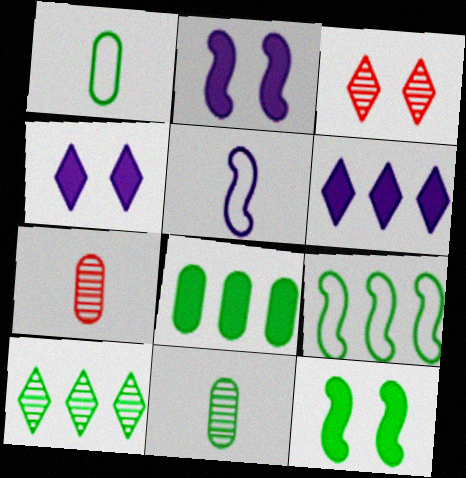[[1, 10, 12], 
[3, 5, 8], 
[4, 7, 9], 
[8, 9, 10]]